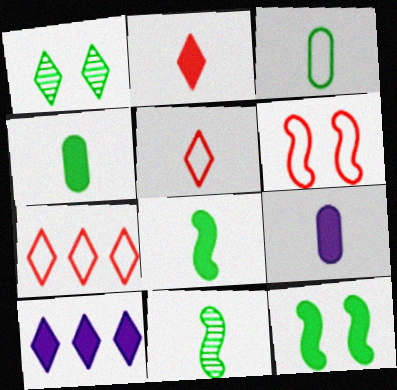[[1, 5, 10], 
[2, 8, 9], 
[5, 9, 11]]